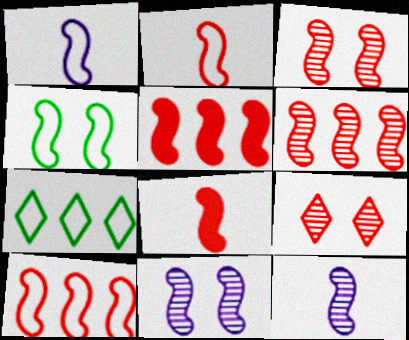[[1, 4, 10], 
[2, 3, 5], 
[3, 8, 10], 
[4, 5, 12], 
[5, 6, 10]]